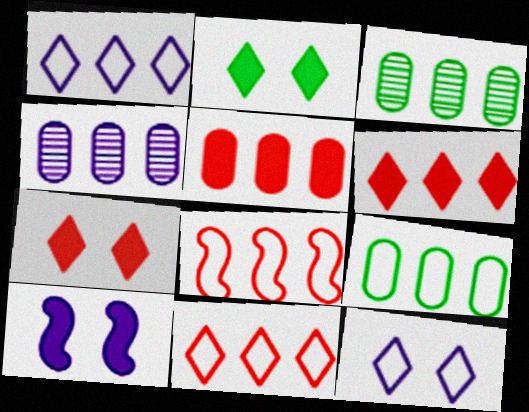[[1, 8, 9], 
[4, 5, 9]]